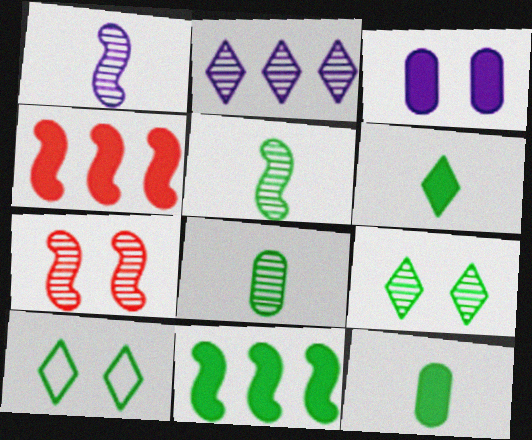[[2, 7, 8], 
[3, 4, 6], 
[3, 7, 10], 
[8, 10, 11]]